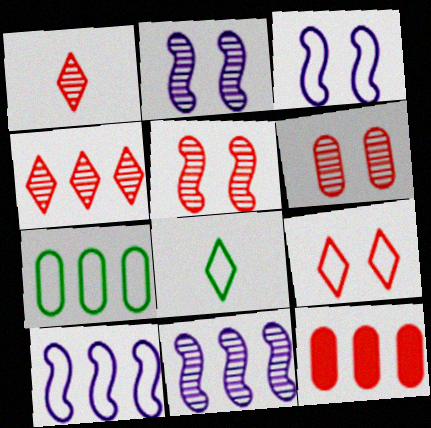[[2, 8, 12]]